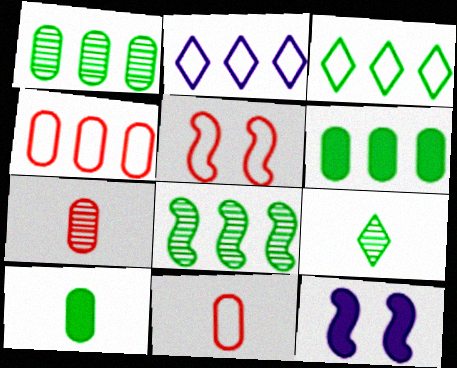[[3, 6, 8], 
[3, 7, 12], 
[4, 9, 12]]